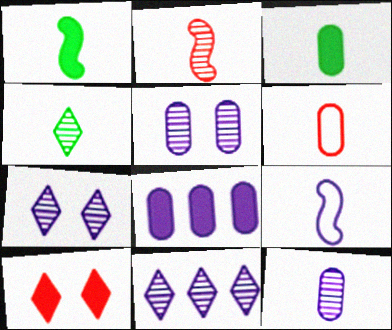[[1, 2, 9], 
[1, 8, 10], 
[2, 4, 12], 
[3, 6, 12], 
[7, 8, 9]]